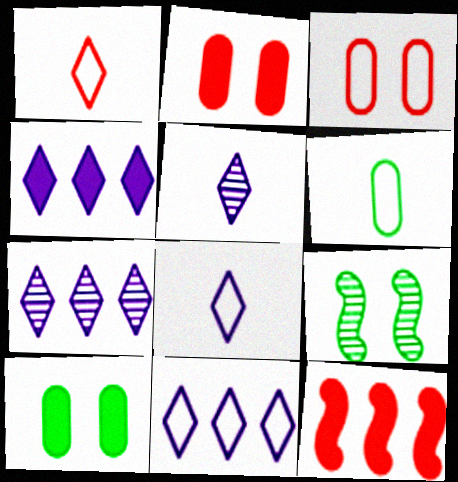[[4, 7, 11]]